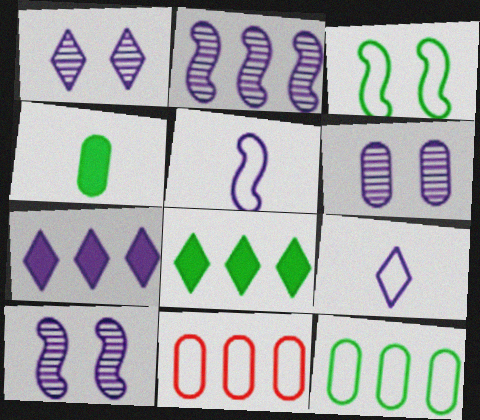[[1, 6, 10], 
[1, 7, 9], 
[2, 8, 11], 
[3, 9, 11], 
[4, 6, 11], 
[5, 6, 7]]